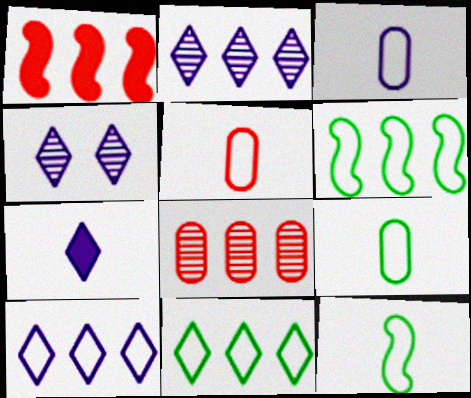[[1, 4, 9], 
[3, 5, 9], 
[4, 7, 10]]